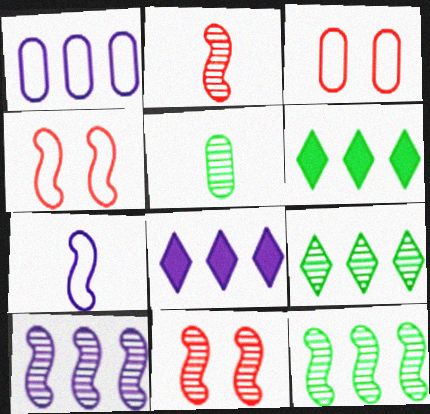[[1, 8, 10], 
[4, 5, 8]]